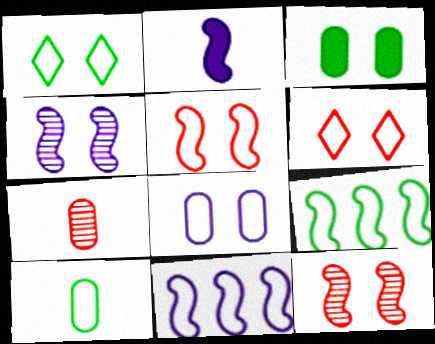[[1, 5, 8], 
[1, 9, 10], 
[2, 4, 11], 
[2, 9, 12], 
[3, 4, 6], 
[6, 10, 11]]